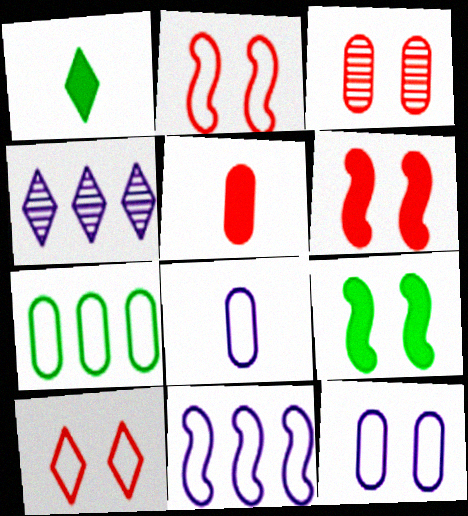[[1, 3, 11], 
[1, 4, 10], 
[3, 6, 10]]